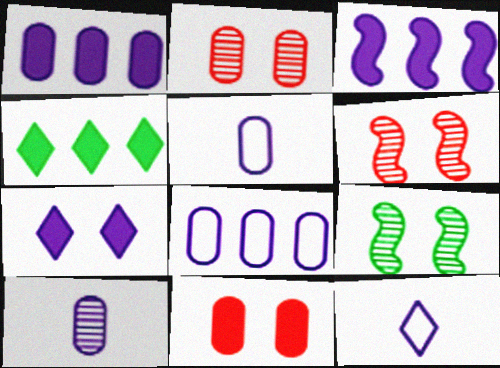[[4, 5, 6]]